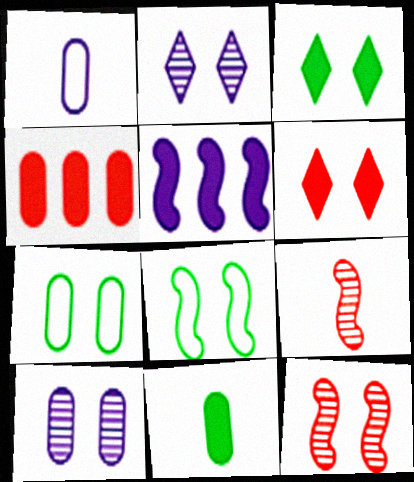[[1, 2, 5], 
[5, 6, 11], 
[5, 8, 9], 
[6, 8, 10]]